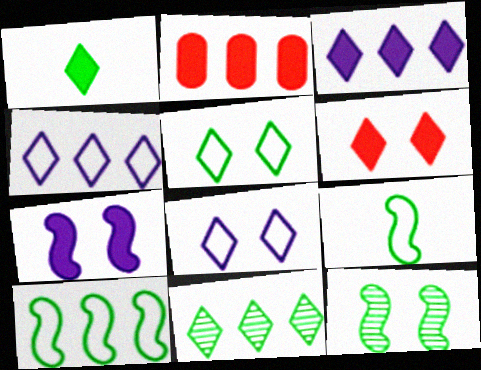[[1, 2, 7], 
[1, 3, 6], 
[1, 5, 11]]